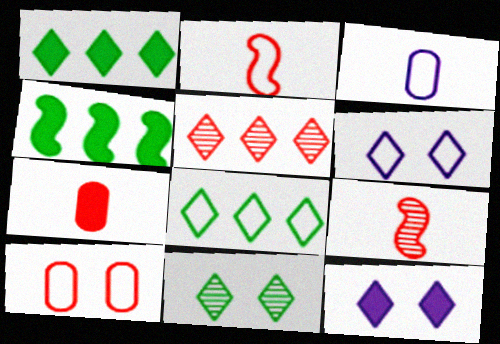[[4, 7, 12]]